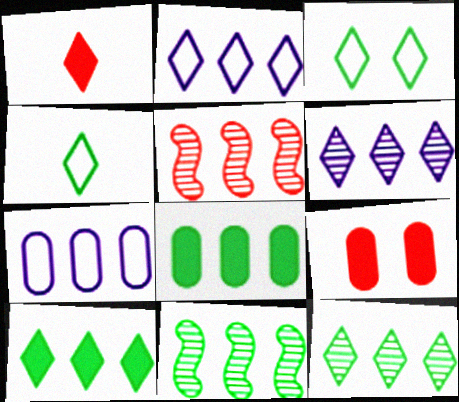[[1, 3, 6], 
[2, 5, 8], 
[5, 7, 10]]